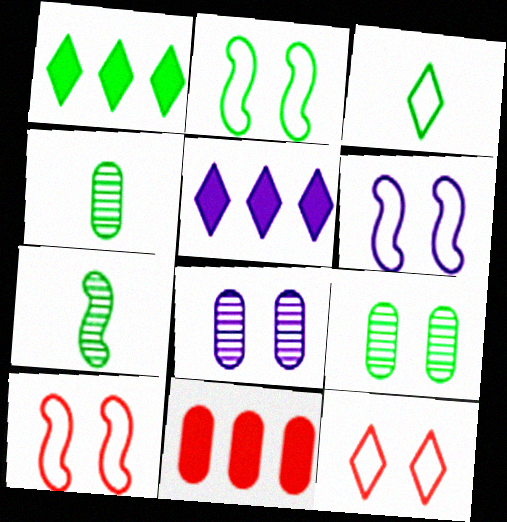[[1, 2, 4], 
[2, 6, 10], 
[4, 5, 10]]